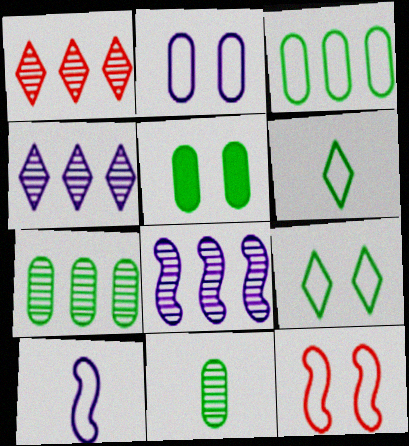[[1, 5, 10], 
[1, 7, 8], 
[2, 9, 12], 
[3, 5, 11]]